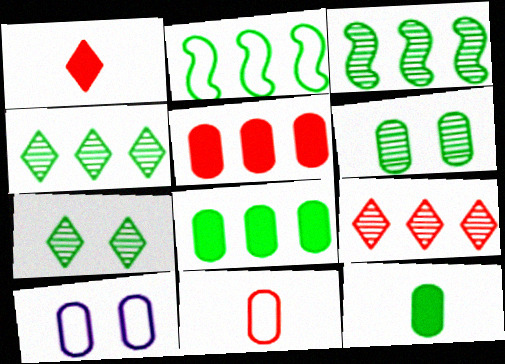[[1, 3, 10], 
[2, 4, 8], 
[2, 7, 12]]